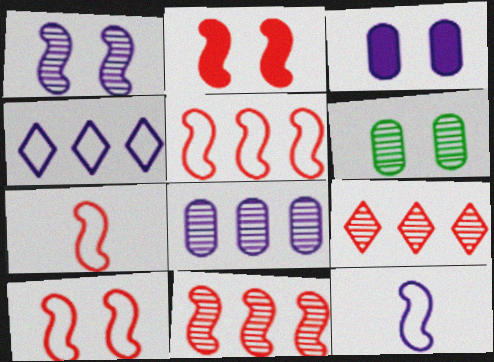[[2, 7, 11], 
[5, 7, 10]]